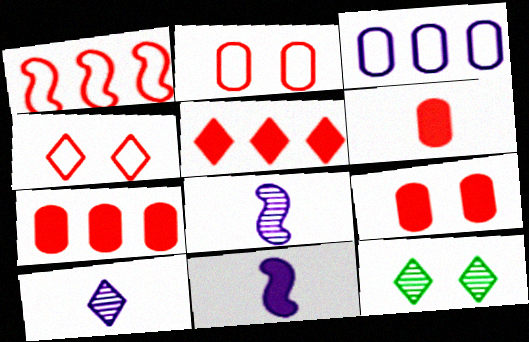[[6, 7, 9]]